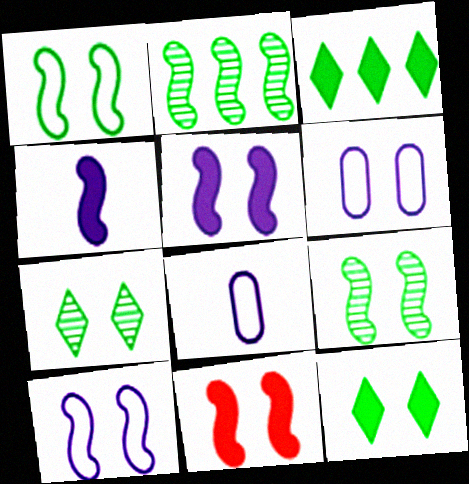[[6, 7, 11], 
[9, 10, 11]]